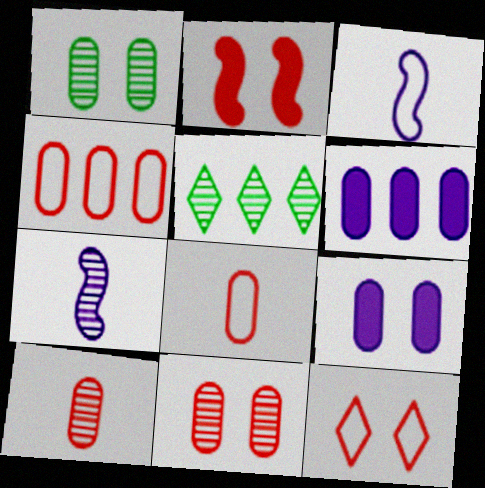[[1, 6, 8], 
[2, 11, 12], 
[5, 7, 11]]